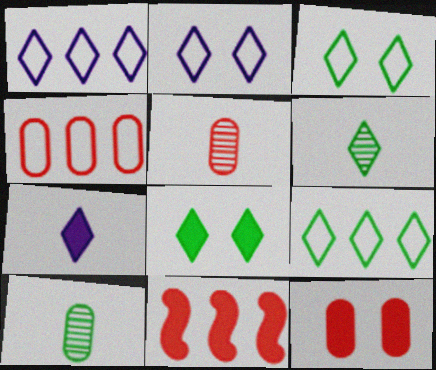[[2, 10, 11], 
[4, 5, 12], 
[6, 8, 9]]